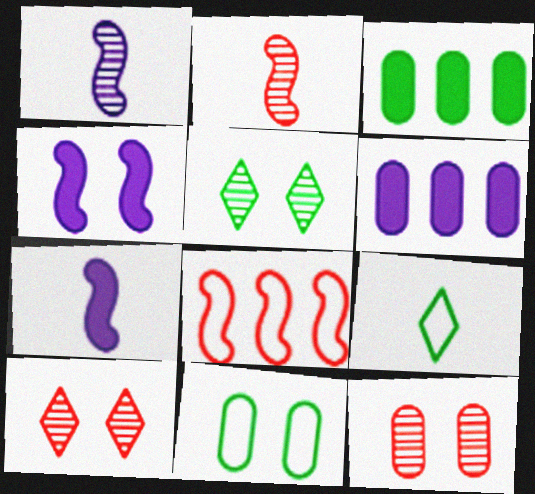[[4, 10, 11]]